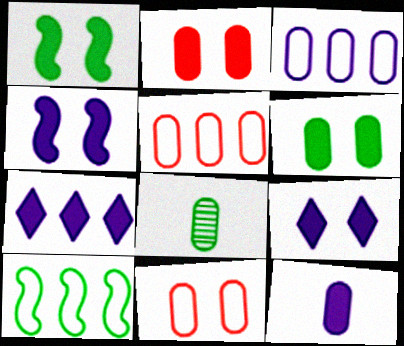[[1, 2, 9], 
[2, 3, 8], 
[4, 7, 12]]